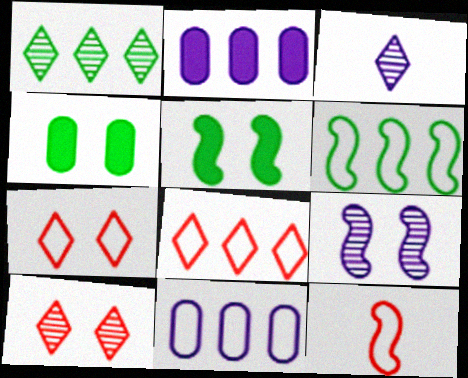[[1, 3, 10], 
[4, 7, 9], 
[6, 8, 11]]